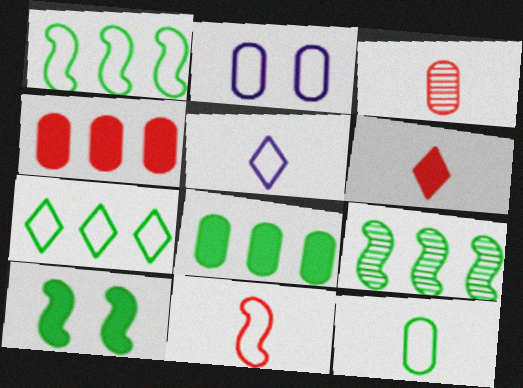[[2, 3, 8], 
[2, 6, 9], 
[2, 7, 11], 
[3, 6, 11], 
[5, 11, 12], 
[7, 8, 9]]